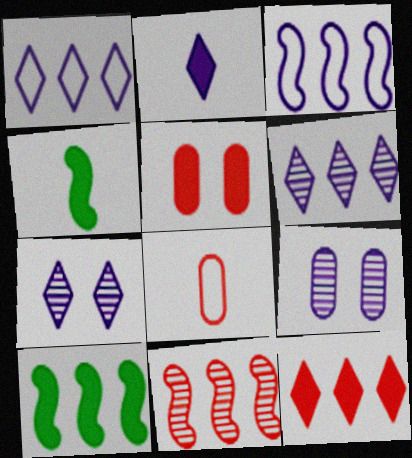[[1, 2, 7], 
[2, 3, 9], 
[2, 5, 10], 
[3, 10, 11], 
[7, 8, 10]]